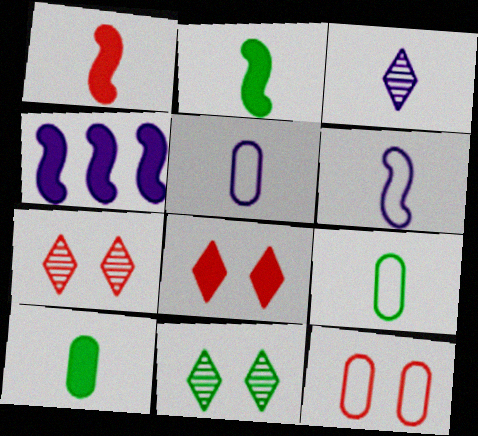[[1, 3, 9], 
[4, 7, 9], 
[4, 8, 10]]